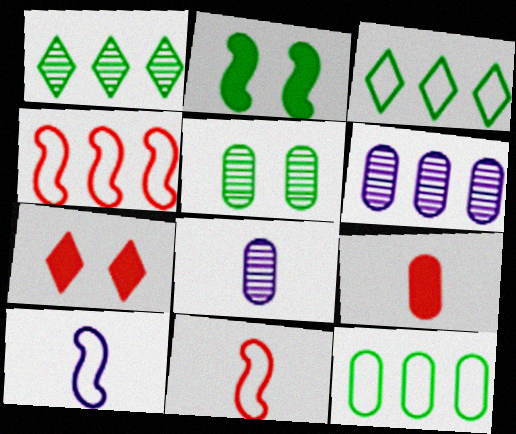[]